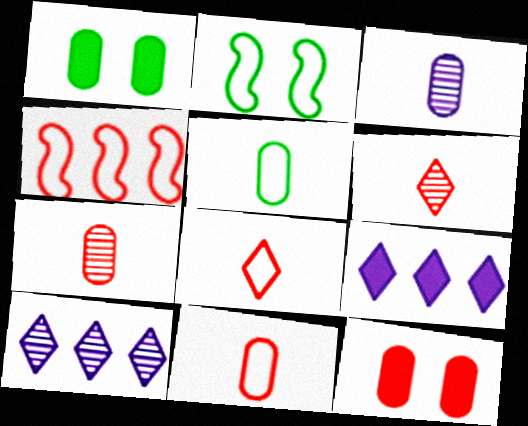[[2, 7, 9], 
[4, 6, 12]]